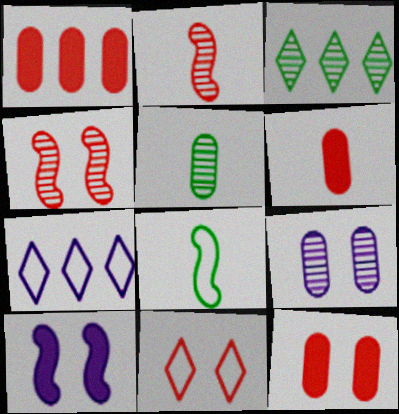[[1, 2, 11], 
[1, 6, 12], 
[2, 3, 9], 
[4, 11, 12]]